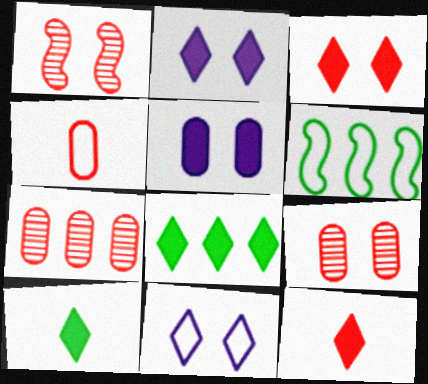[[2, 8, 12], 
[4, 6, 11]]